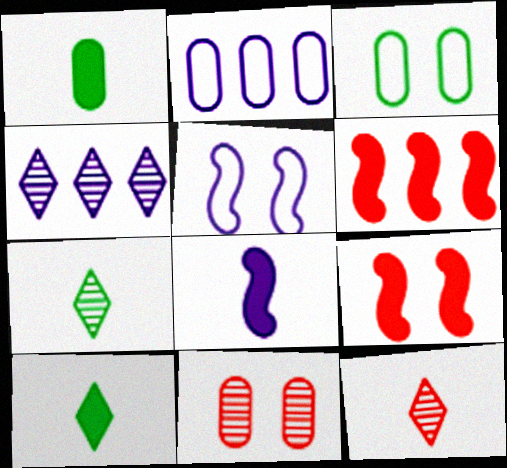[[1, 2, 11], 
[2, 7, 9]]